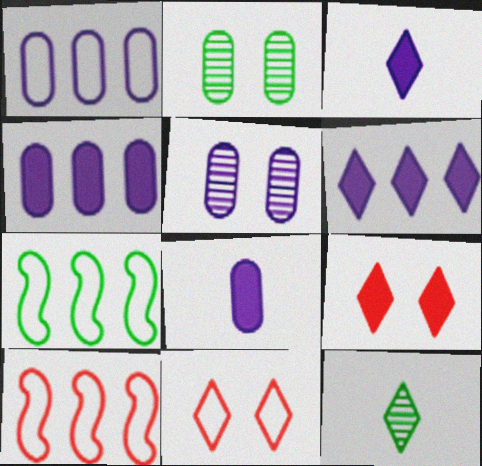[[1, 5, 8], 
[2, 3, 10], 
[6, 11, 12]]